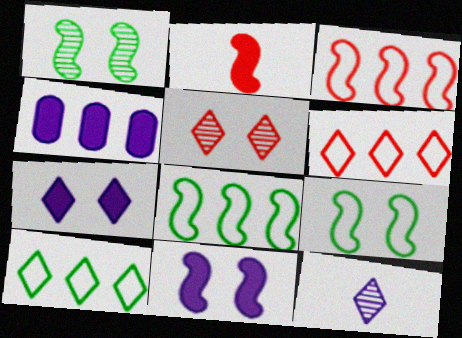[]